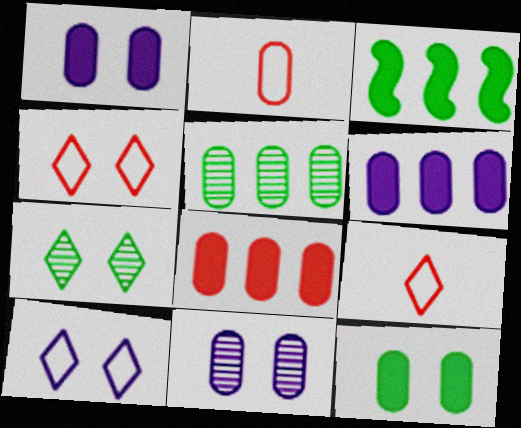[[1, 2, 5], 
[3, 9, 11]]